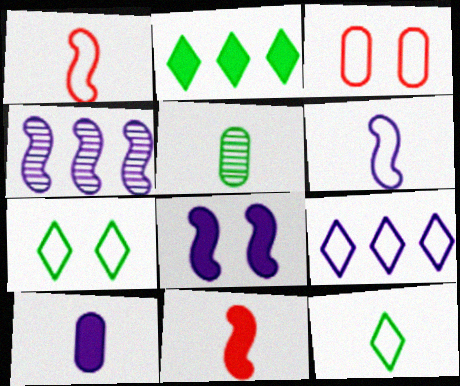[[4, 6, 8]]